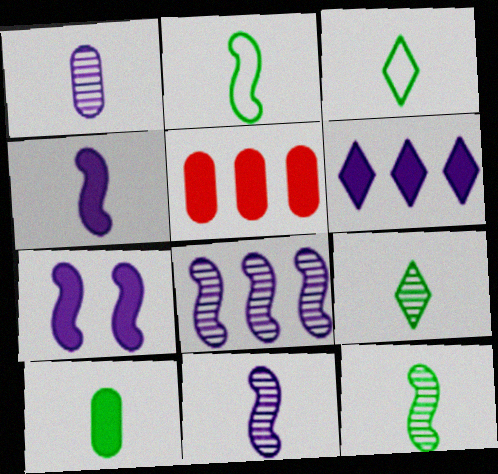[[2, 9, 10], 
[3, 10, 12]]